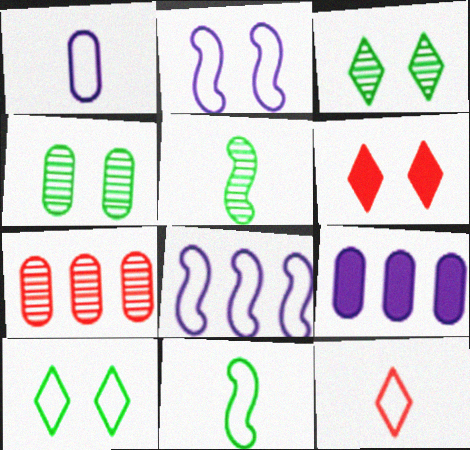[[1, 11, 12], 
[2, 4, 6]]